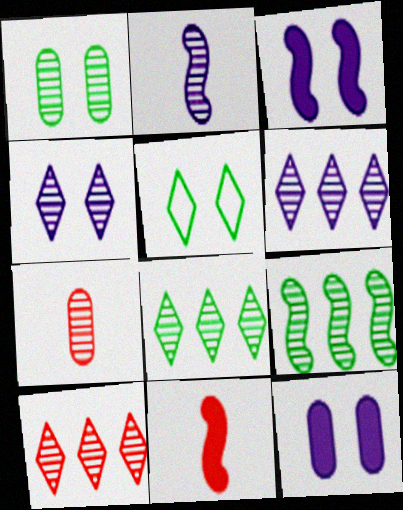[[1, 2, 10], 
[4, 7, 9], 
[6, 8, 10]]